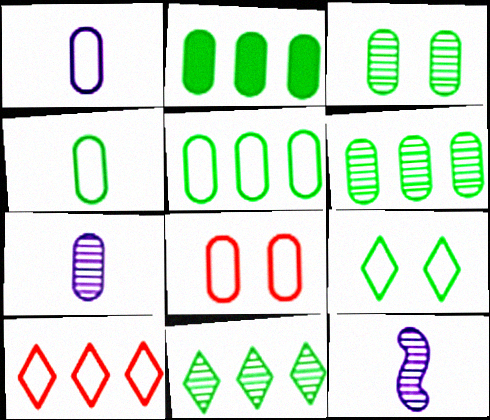[[1, 5, 8], 
[2, 3, 4], 
[2, 5, 6], 
[2, 7, 8]]